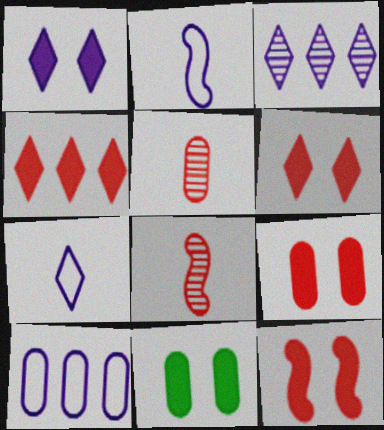[[1, 3, 7], 
[1, 11, 12], 
[5, 10, 11], 
[6, 9, 12]]